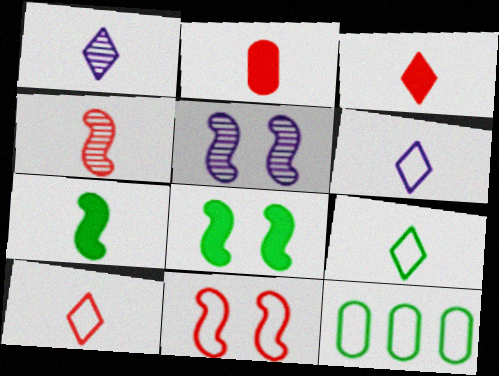[[1, 3, 9], 
[2, 4, 10], 
[3, 5, 12], 
[5, 8, 11], 
[6, 9, 10], 
[6, 11, 12]]